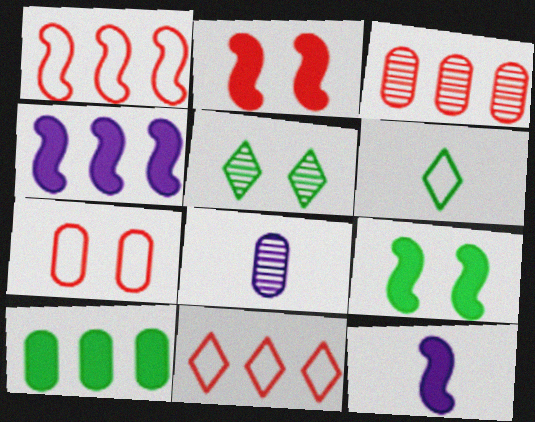[[7, 8, 10], 
[8, 9, 11]]